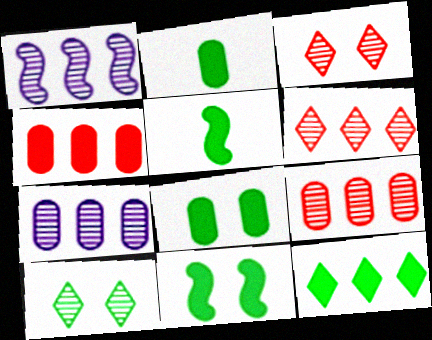[[2, 11, 12], 
[5, 8, 12]]